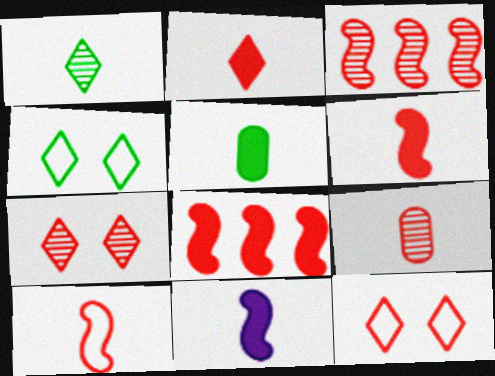[[2, 5, 11], 
[2, 9, 10], 
[3, 7, 9], 
[8, 9, 12]]